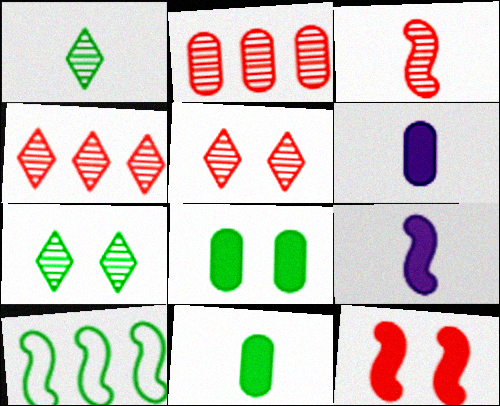[[1, 8, 10], 
[2, 3, 5], 
[5, 6, 10], 
[7, 10, 11]]